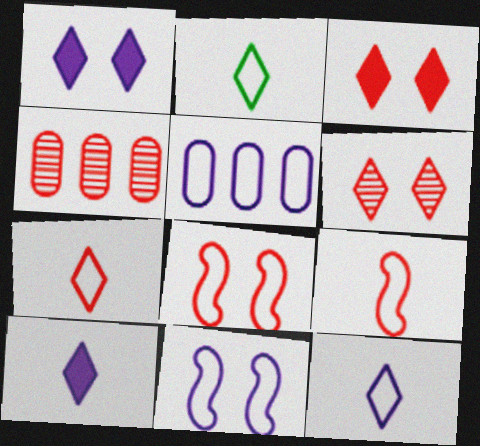[[2, 5, 8], 
[2, 7, 12], 
[3, 4, 9], 
[5, 11, 12]]